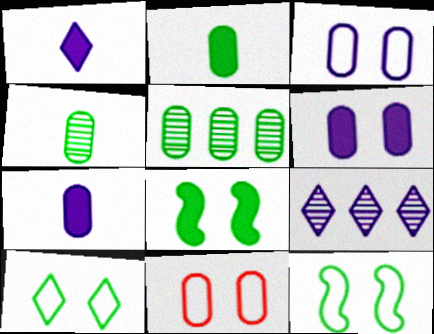[[5, 7, 11]]